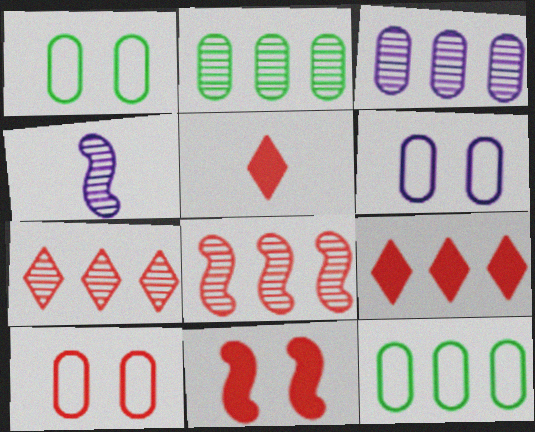[[1, 4, 9], 
[1, 6, 10], 
[5, 8, 10]]